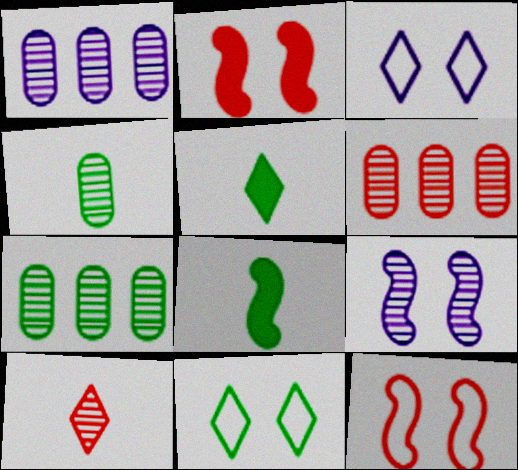[[1, 5, 12], 
[1, 6, 7], 
[3, 6, 8], 
[7, 8, 11], 
[7, 9, 10]]